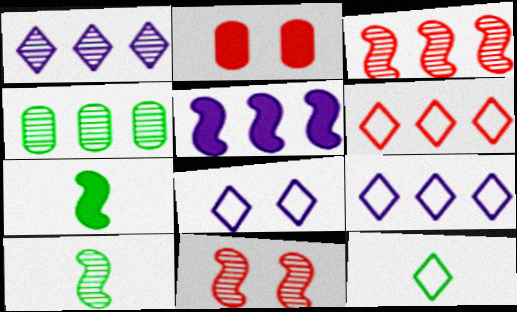[[1, 3, 4], 
[2, 9, 10], 
[4, 5, 6], 
[6, 8, 12]]